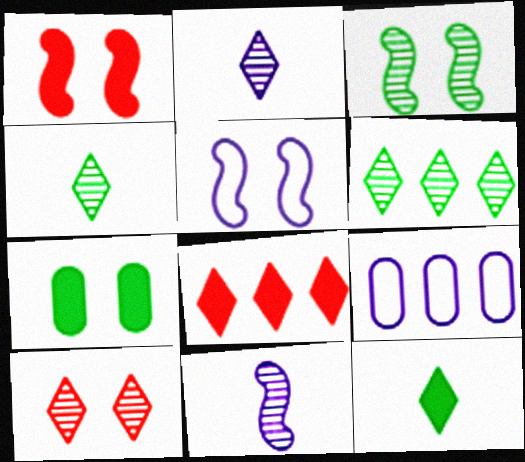[[1, 3, 5], 
[1, 4, 9], 
[2, 6, 10], 
[5, 7, 10]]